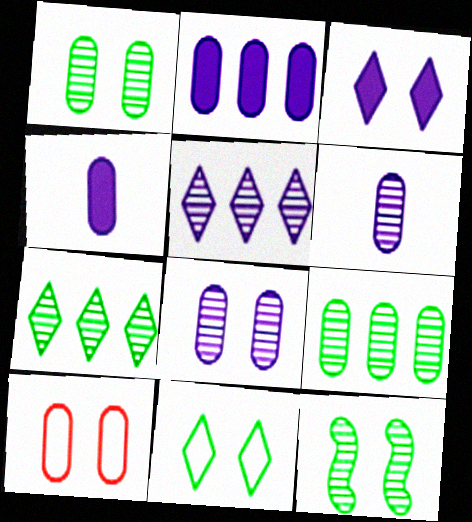[[3, 10, 12], 
[4, 9, 10]]